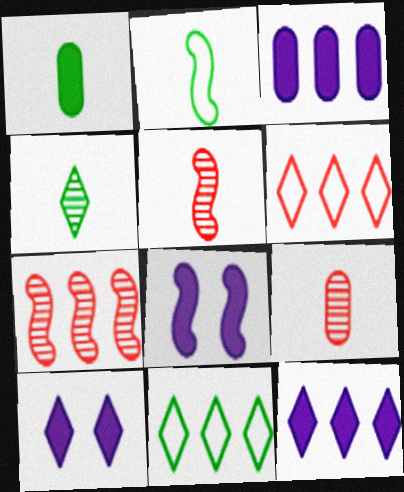[[1, 2, 4], 
[2, 7, 8], 
[3, 7, 11], 
[4, 6, 10], 
[8, 9, 11]]